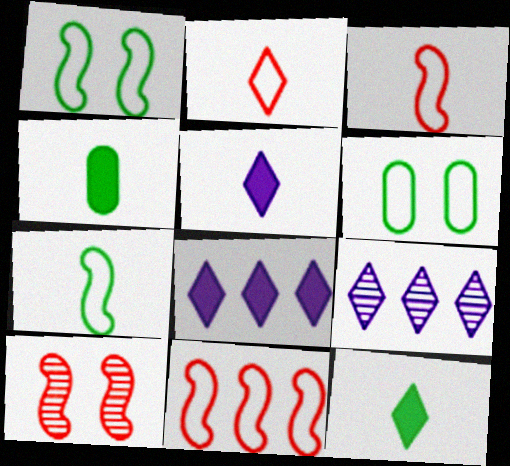[]